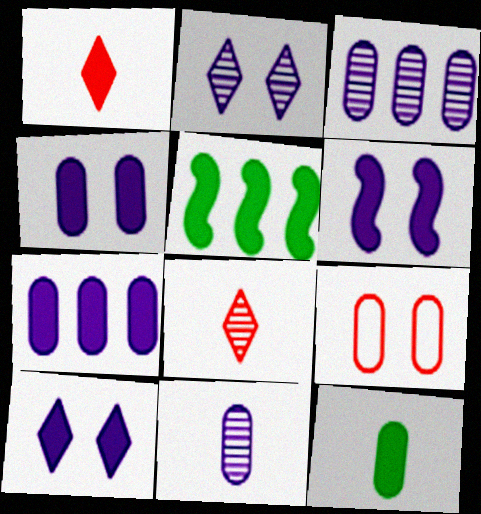[[1, 4, 5], 
[3, 9, 12], 
[4, 6, 10]]